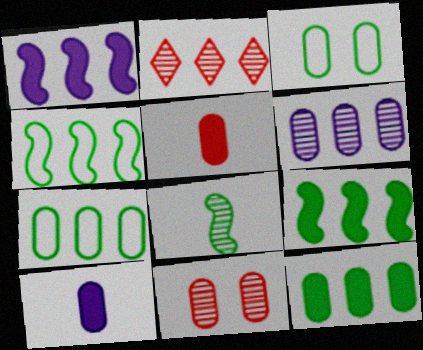[[1, 2, 7], 
[3, 5, 6], 
[7, 10, 11]]